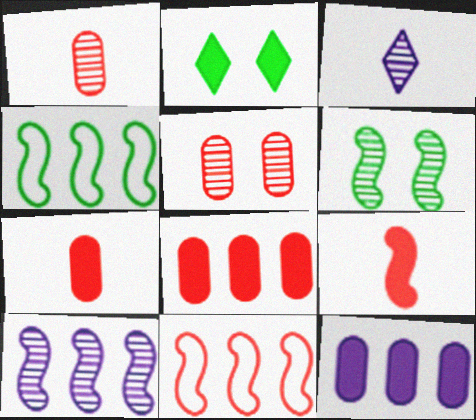[[2, 9, 12]]